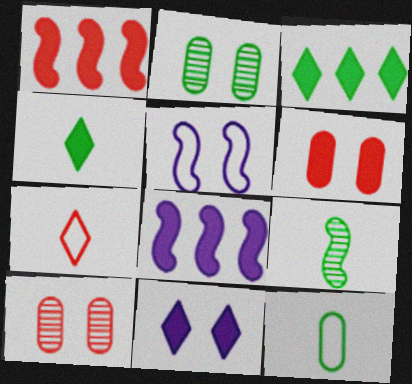[[1, 5, 9], 
[1, 7, 10], 
[2, 7, 8], 
[4, 6, 8], 
[4, 9, 12]]